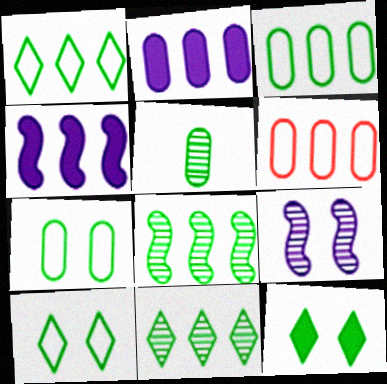[[4, 6, 11]]